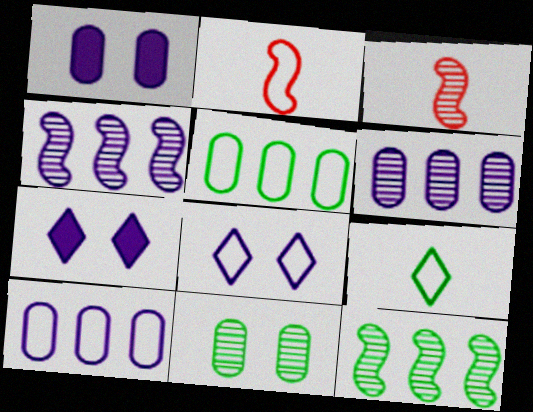[[2, 5, 8], 
[3, 5, 7]]